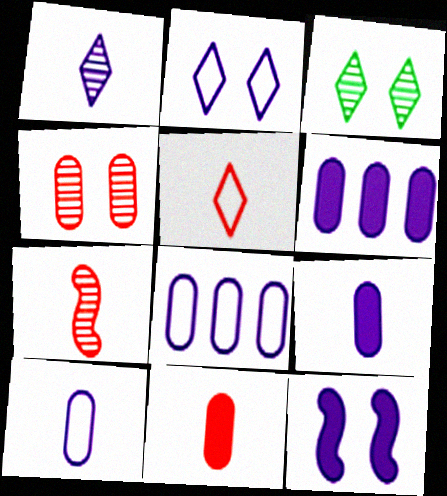[[1, 8, 12], 
[5, 7, 11]]